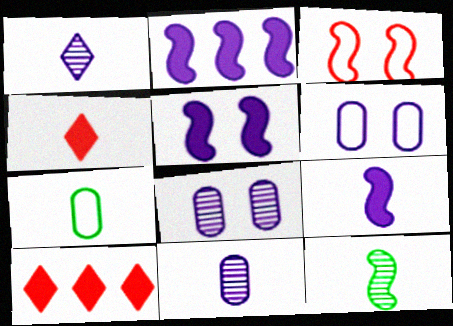[[1, 2, 6], 
[2, 3, 12], 
[2, 5, 9], 
[6, 10, 12]]